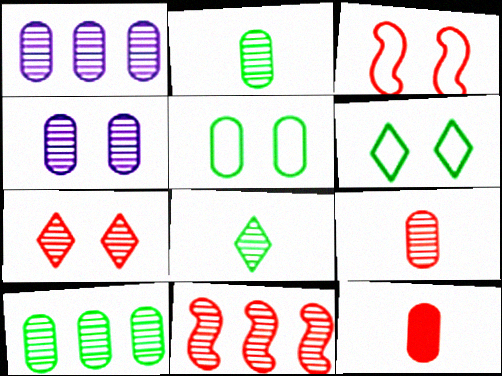[[1, 5, 12], 
[4, 8, 11], 
[4, 9, 10], 
[7, 9, 11]]